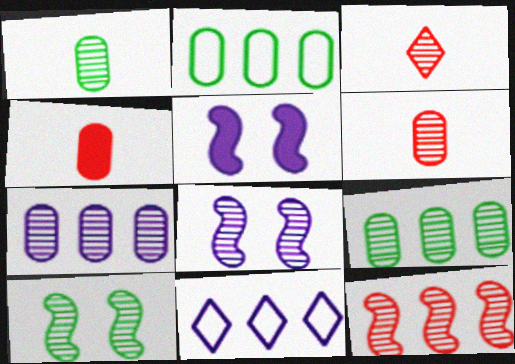[[2, 3, 5], 
[3, 7, 10], 
[3, 8, 9], 
[4, 10, 11]]